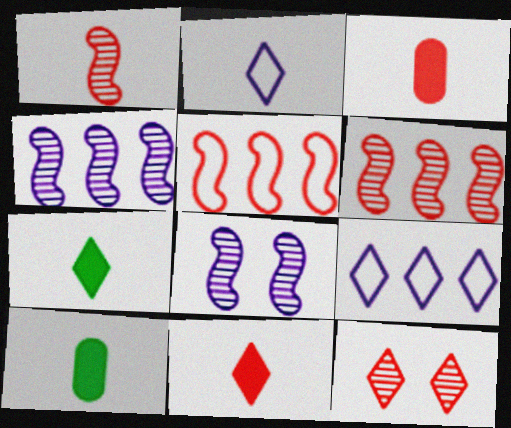[[1, 2, 10], 
[3, 5, 12], 
[7, 9, 12]]